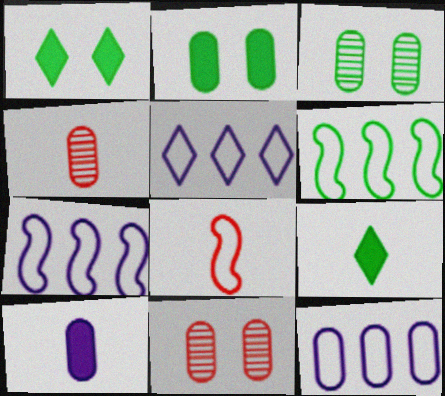[[1, 4, 7], 
[2, 4, 12], 
[3, 6, 9], 
[5, 7, 12], 
[7, 9, 11]]